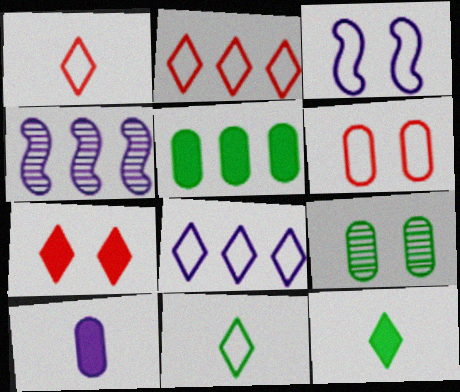[[2, 4, 5], 
[3, 7, 9], 
[4, 6, 12]]